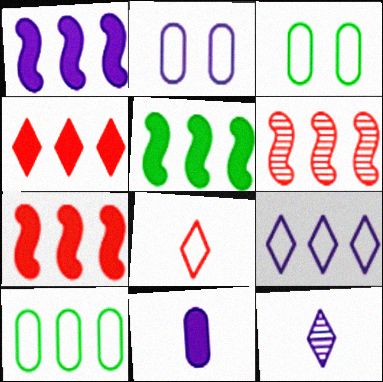[[1, 2, 12], 
[1, 5, 7], 
[3, 7, 12]]